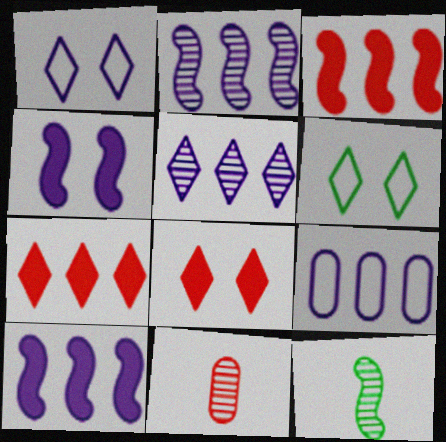[[5, 9, 10], 
[6, 10, 11], 
[8, 9, 12]]